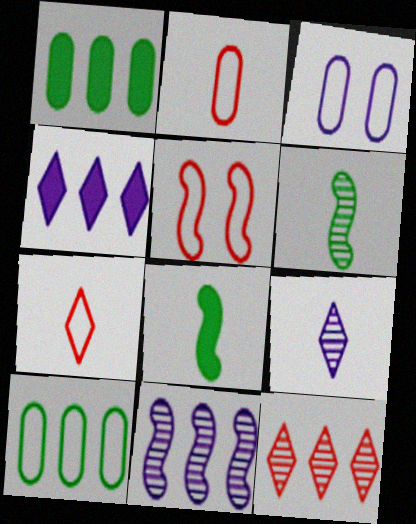[[1, 5, 9], 
[2, 3, 10], 
[2, 8, 9], 
[3, 8, 12], 
[5, 8, 11]]